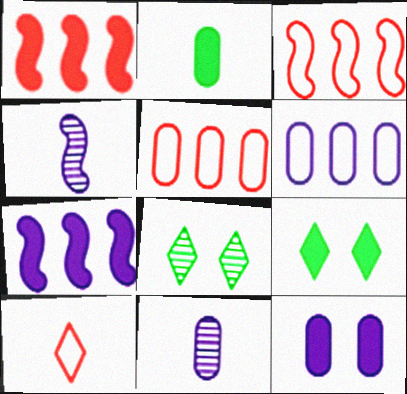[[2, 4, 10], 
[3, 9, 11], 
[4, 5, 9], 
[6, 11, 12]]